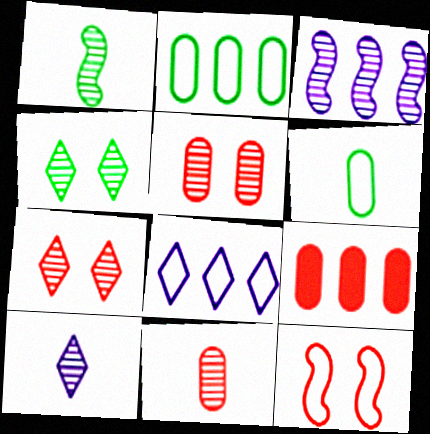[[1, 10, 11], 
[3, 4, 11], 
[6, 8, 12]]